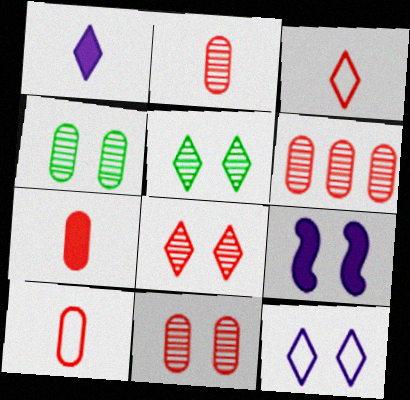[[2, 6, 11], 
[2, 7, 10]]